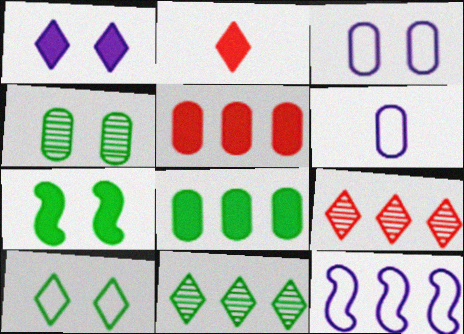[[2, 4, 12], 
[4, 5, 6], 
[4, 7, 10], 
[5, 11, 12], 
[6, 7, 9], 
[8, 9, 12]]